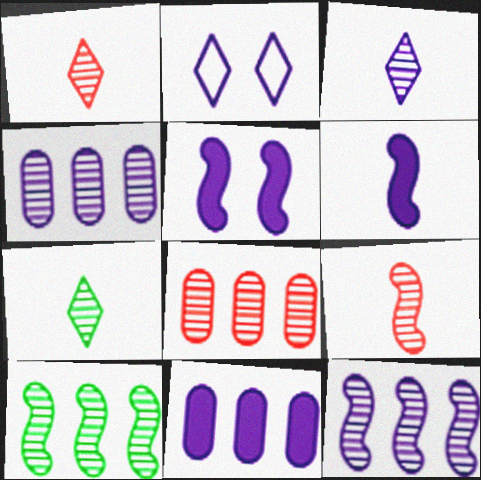[[1, 3, 7], 
[2, 4, 6]]